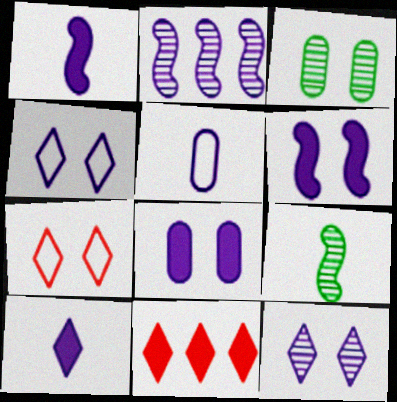[[3, 6, 7]]